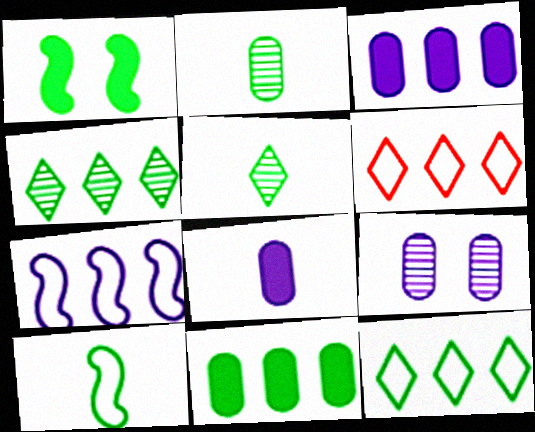[[1, 2, 12]]